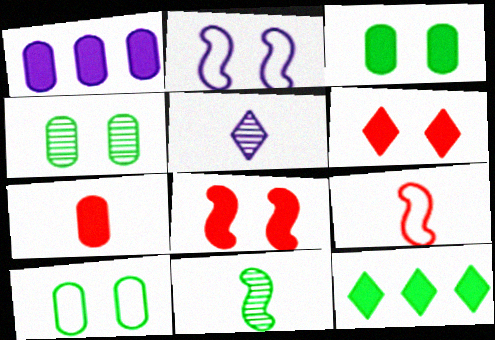[[1, 2, 5], 
[1, 3, 7], 
[2, 4, 6], 
[3, 4, 10], 
[10, 11, 12]]